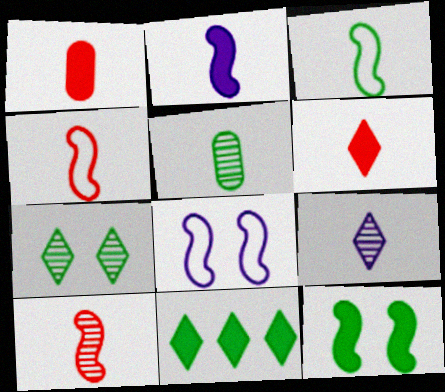[[1, 3, 9], 
[2, 3, 10], 
[5, 9, 10]]